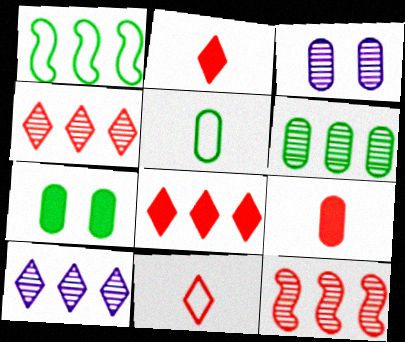[[1, 2, 3], 
[5, 6, 7], 
[6, 10, 12]]